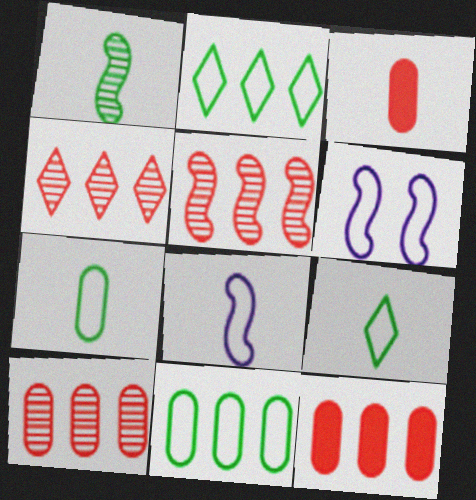[[4, 5, 10]]